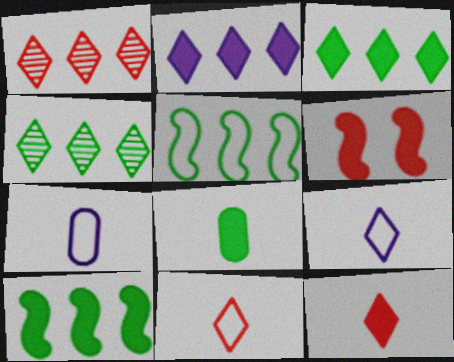[[2, 6, 8], 
[4, 6, 7]]